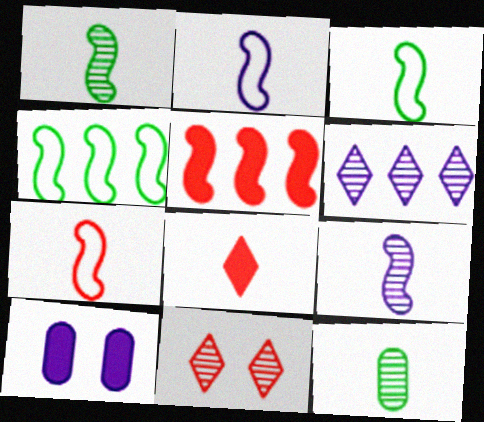[[2, 3, 7], 
[2, 6, 10], 
[2, 8, 12]]